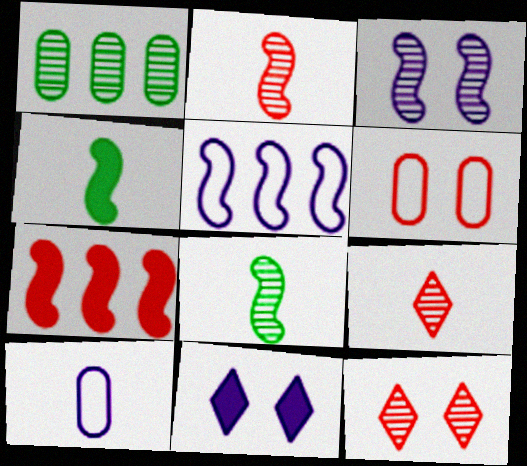[[1, 3, 9], 
[4, 9, 10], 
[6, 7, 9]]